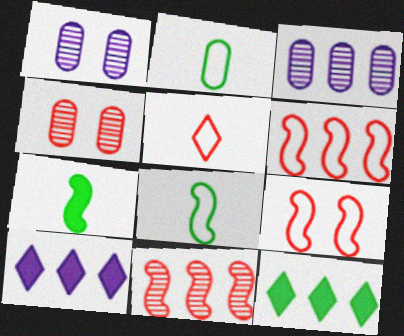[[3, 6, 12], 
[4, 8, 10]]